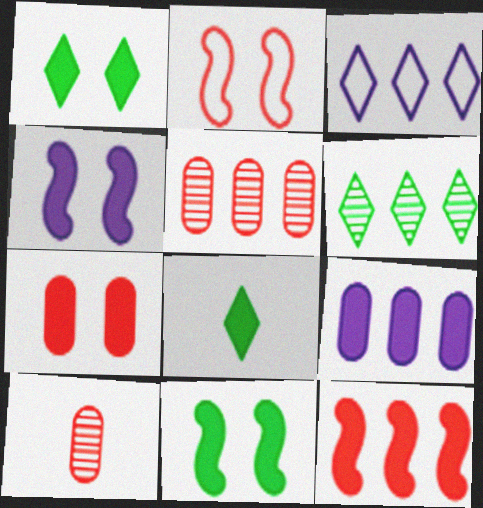[[1, 4, 7], 
[3, 10, 11]]